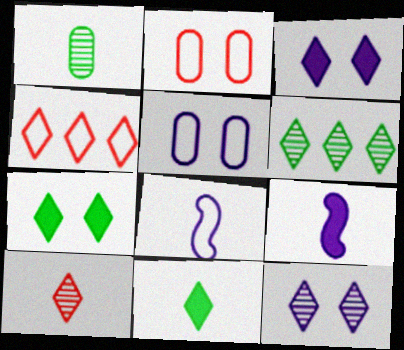[[2, 6, 9], 
[4, 11, 12], 
[6, 10, 12]]